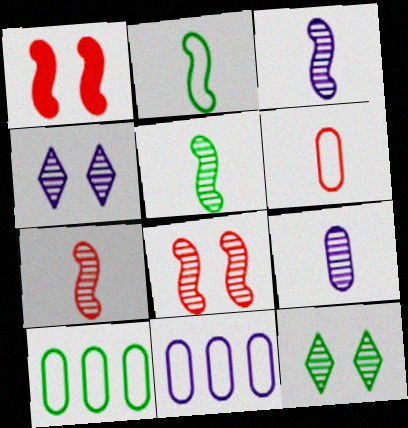[[3, 5, 7]]